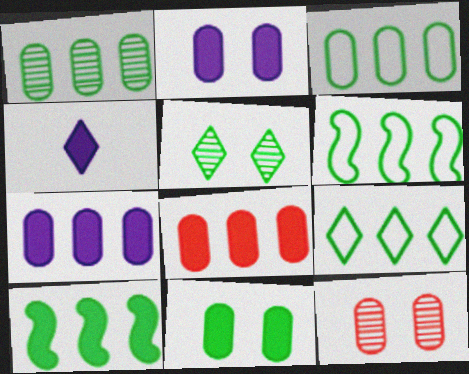[[1, 9, 10], 
[3, 6, 9], 
[4, 6, 12]]